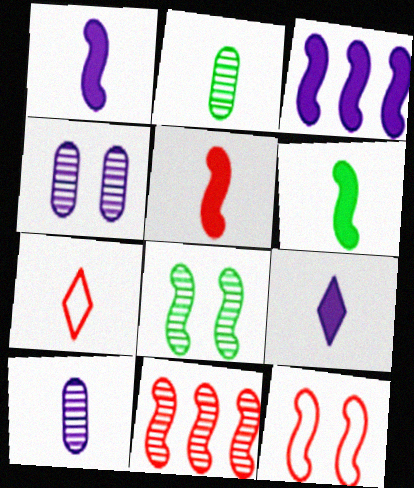[[1, 2, 7], 
[1, 5, 6], 
[5, 11, 12], 
[6, 7, 10]]